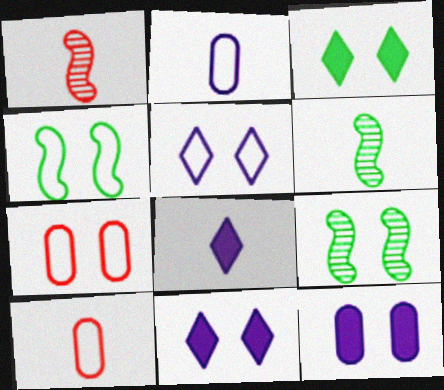[[4, 5, 7], 
[6, 8, 10], 
[7, 9, 11]]